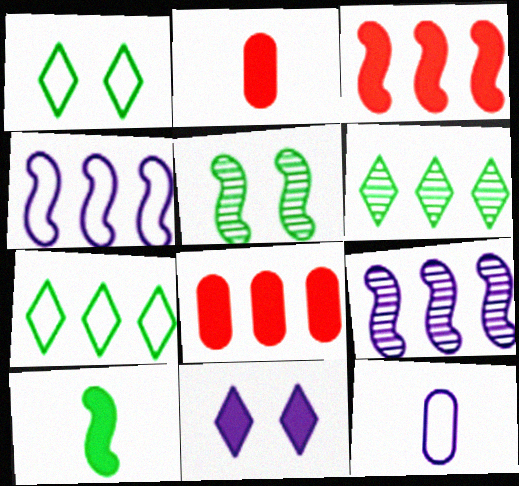[[1, 2, 9], 
[4, 6, 8], 
[7, 8, 9], 
[8, 10, 11], 
[9, 11, 12]]